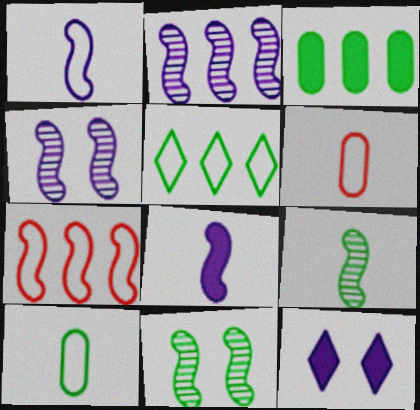[[7, 8, 11]]